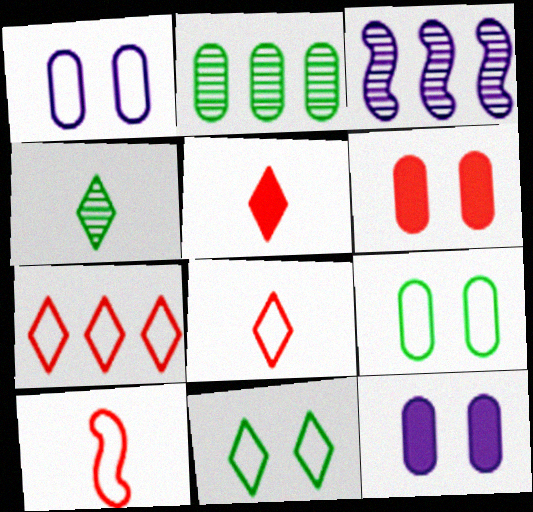[[3, 5, 9]]